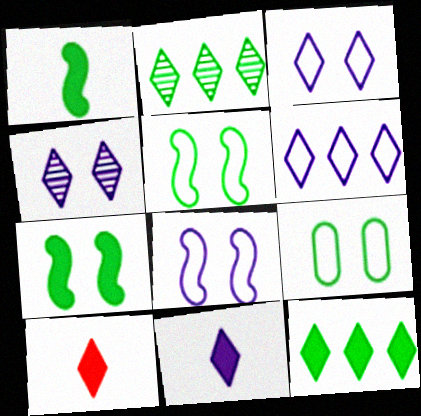[[1, 2, 9], 
[2, 3, 10], 
[4, 6, 11]]